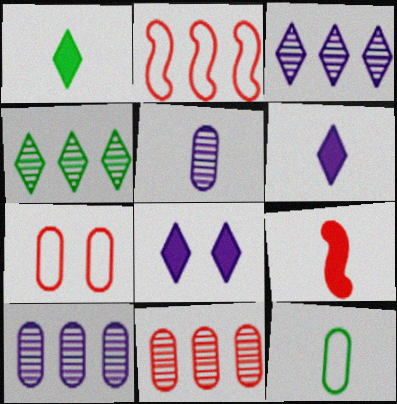[]